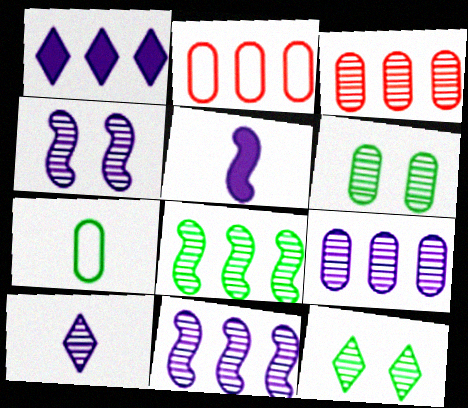[[1, 2, 8], 
[2, 5, 12], 
[4, 9, 10]]